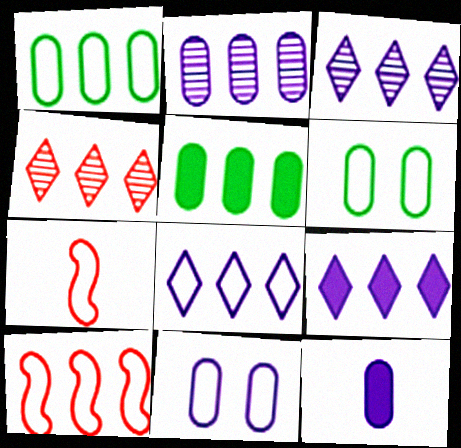[[1, 8, 10], 
[2, 11, 12], 
[3, 5, 10], 
[3, 8, 9], 
[6, 7, 8]]